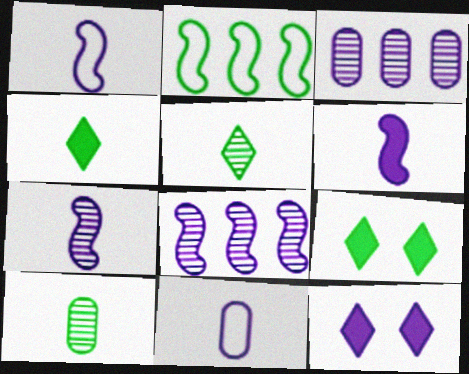[[1, 3, 12], 
[1, 6, 7], 
[2, 9, 10], 
[8, 11, 12]]